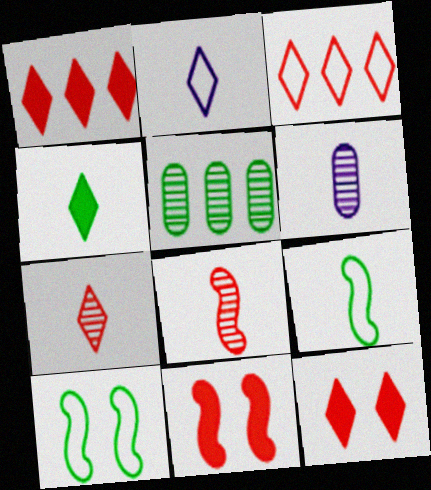[[1, 6, 10], 
[2, 4, 7], 
[2, 5, 11], 
[3, 7, 12], 
[4, 5, 10]]